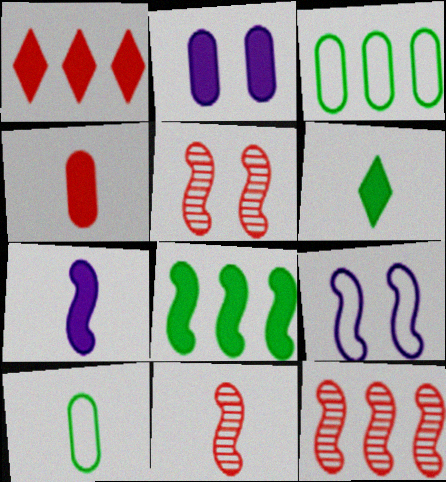[[4, 6, 7], 
[5, 11, 12], 
[8, 9, 11]]